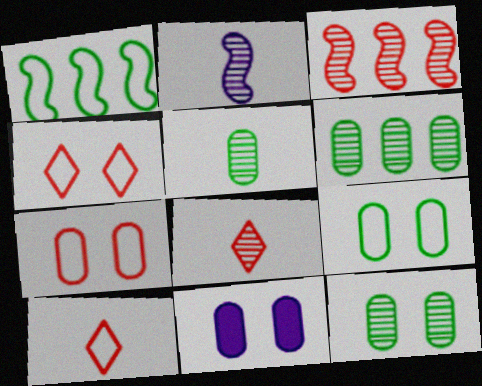[[1, 8, 11], 
[2, 5, 8], 
[5, 6, 12], 
[7, 11, 12]]